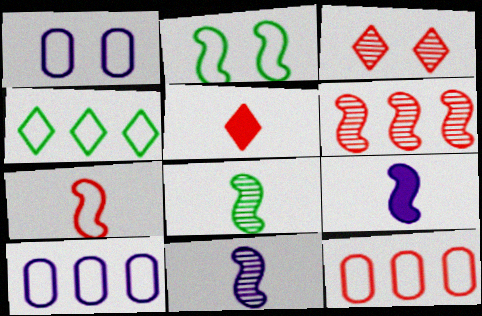[[1, 4, 7], 
[2, 6, 9], 
[7, 8, 9]]